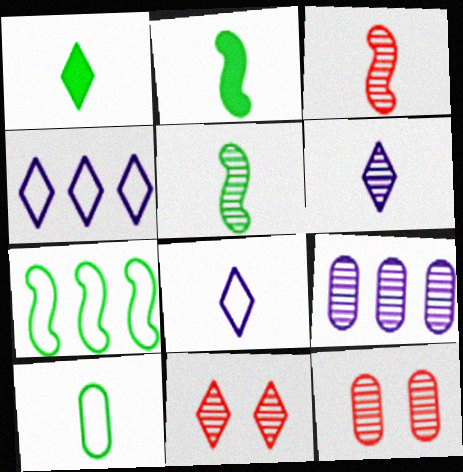[[1, 4, 11], 
[1, 5, 10], 
[2, 4, 12], 
[5, 9, 11]]